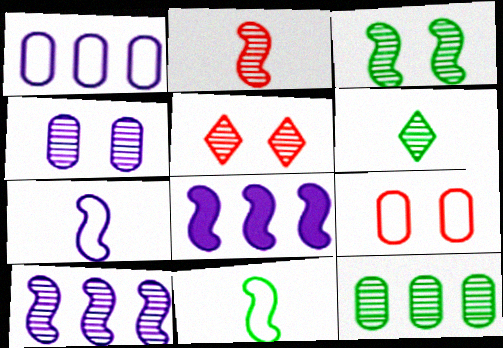[[2, 3, 10], 
[3, 4, 5], 
[3, 6, 12], 
[6, 8, 9]]